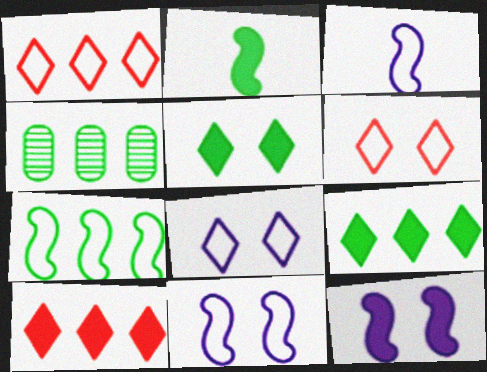[[4, 7, 9]]